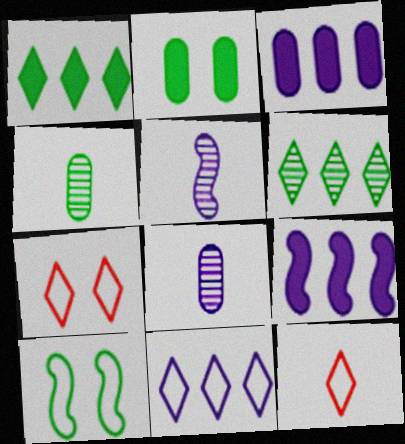[[1, 4, 10], 
[4, 7, 9]]